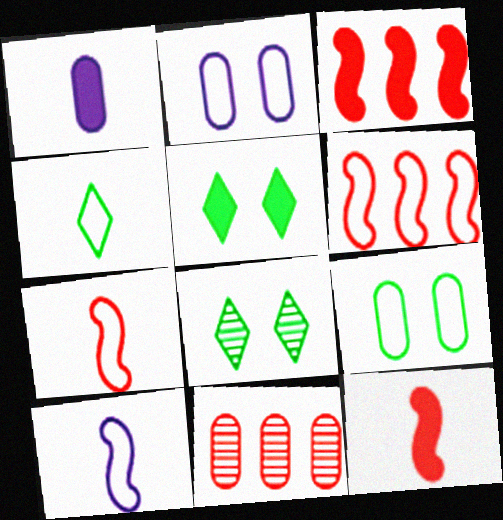[[1, 3, 5], 
[1, 6, 8], 
[1, 9, 11], 
[2, 4, 6], 
[5, 10, 11]]